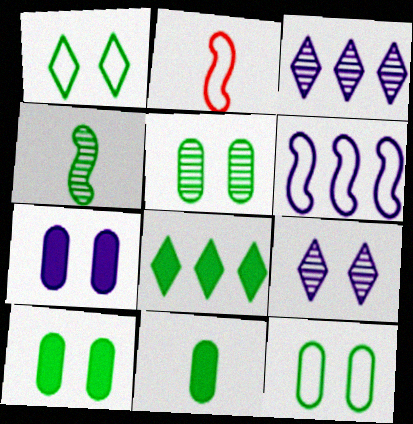[[2, 3, 10], 
[4, 8, 12], 
[5, 10, 12]]